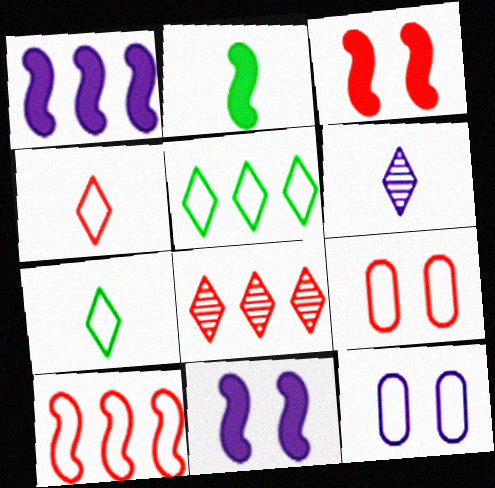[[1, 2, 3], 
[1, 6, 12], 
[2, 8, 12], 
[4, 9, 10], 
[7, 10, 12]]